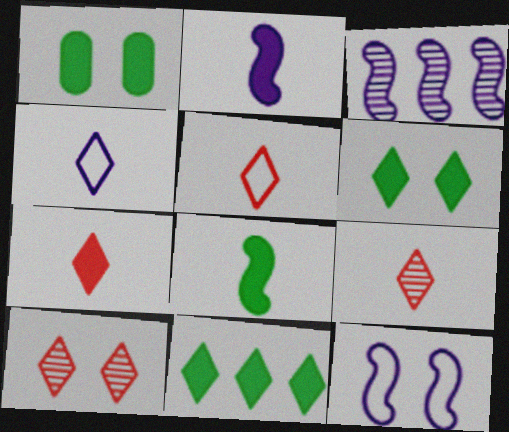[[1, 3, 5], 
[1, 8, 11], 
[1, 10, 12], 
[2, 3, 12], 
[4, 10, 11], 
[5, 7, 9]]